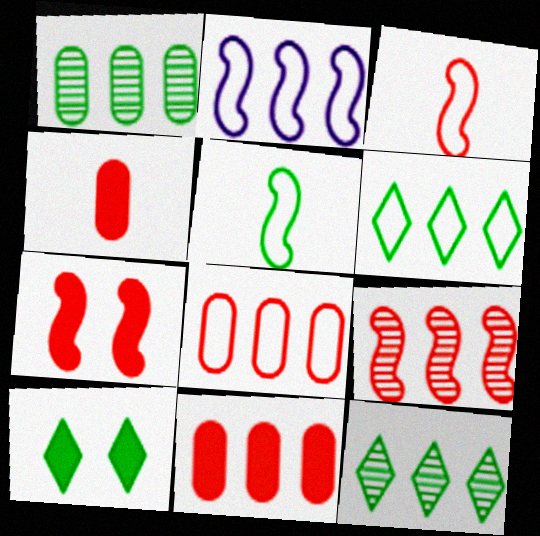[[1, 5, 10], 
[2, 6, 8], 
[2, 11, 12], 
[3, 7, 9]]